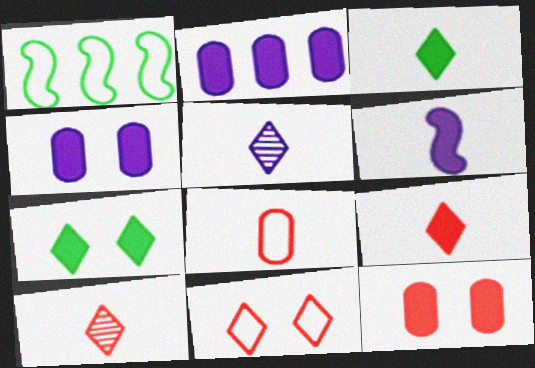[[1, 4, 10], 
[1, 5, 12]]